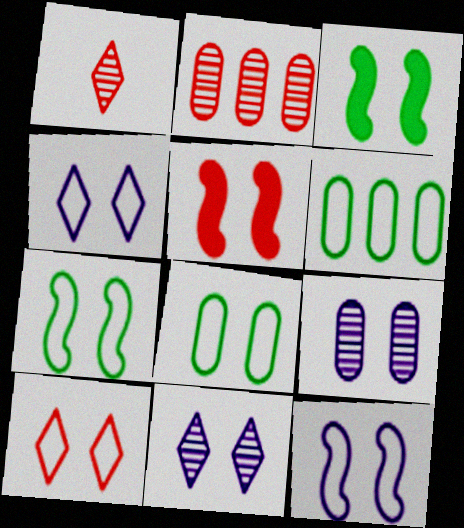[[3, 9, 10], 
[5, 8, 11], 
[8, 10, 12]]